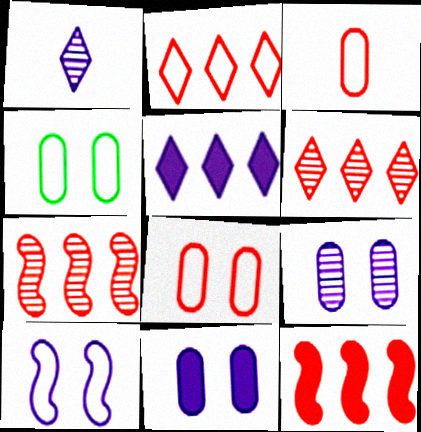[[1, 4, 12]]